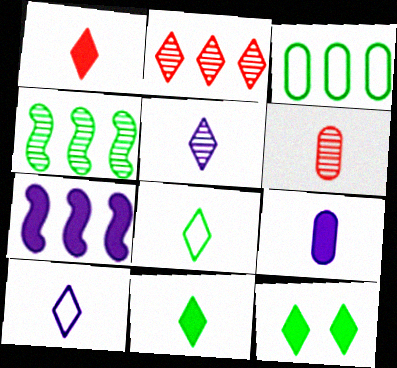[[1, 5, 8], 
[2, 3, 7], 
[2, 10, 12]]